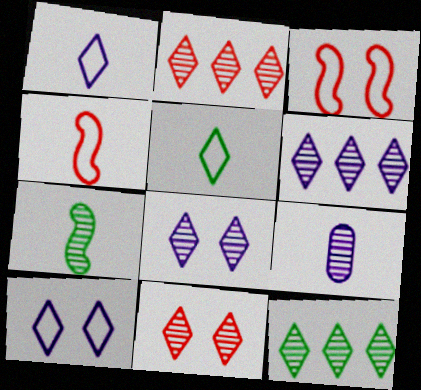[[2, 6, 12]]